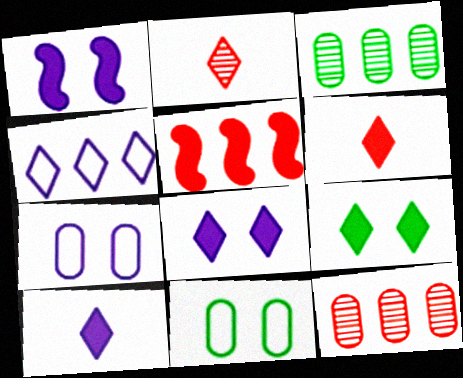[[2, 4, 9], 
[3, 4, 5]]